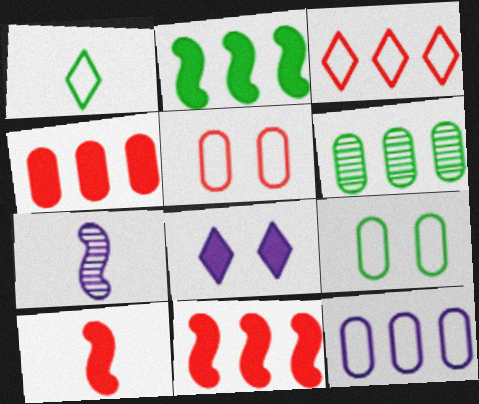[[4, 6, 12], 
[7, 8, 12]]